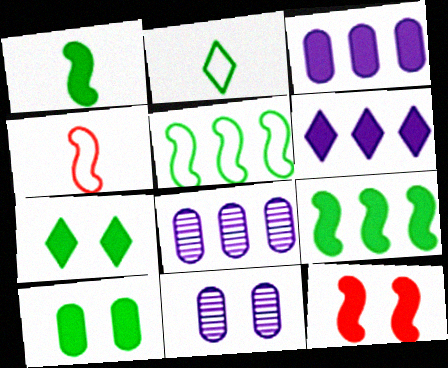[[2, 8, 12], 
[4, 7, 8]]